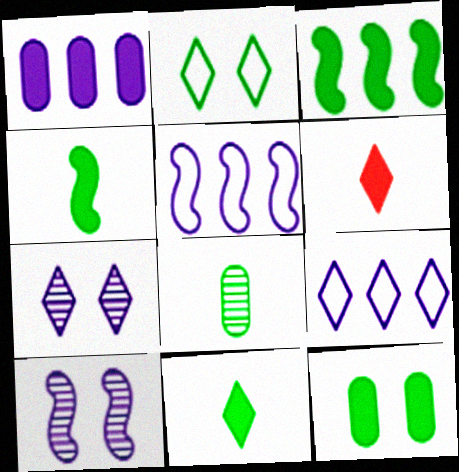[[2, 3, 8], 
[3, 11, 12]]